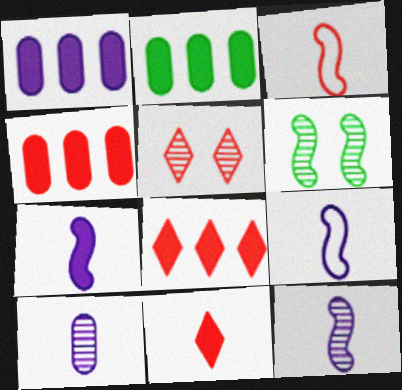[[1, 2, 4], 
[2, 5, 9], 
[3, 4, 5], 
[7, 9, 12]]